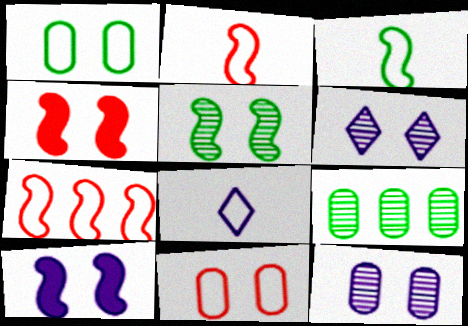[[1, 4, 6], 
[1, 7, 8], 
[4, 8, 9]]